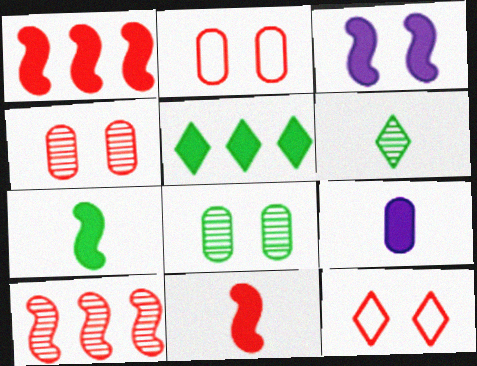[[1, 3, 7], 
[3, 8, 12]]